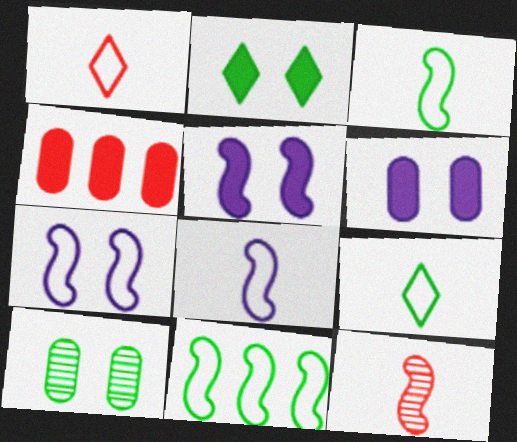[[5, 11, 12]]